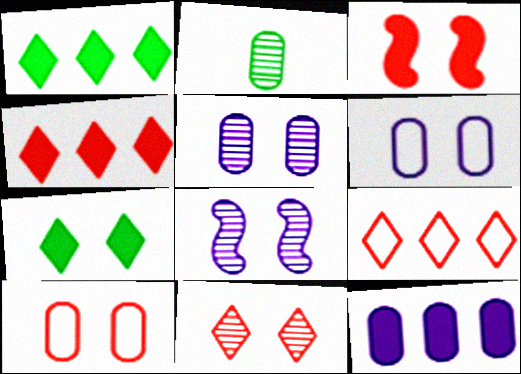[[2, 10, 12], 
[3, 10, 11], 
[7, 8, 10]]